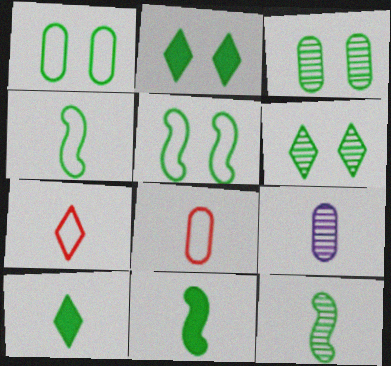[[2, 3, 5], 
[4, 11, 12], 
[7, 9, 11]]